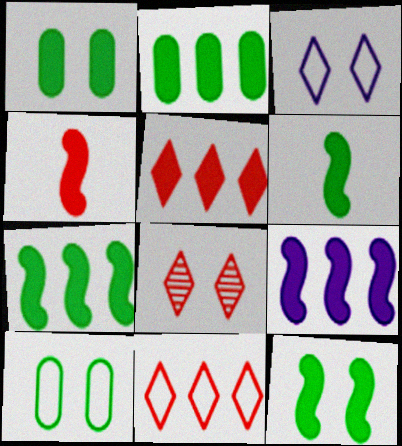[[2, 5, 9], 
[4, 9, 12], 
[6, 7, 12]]